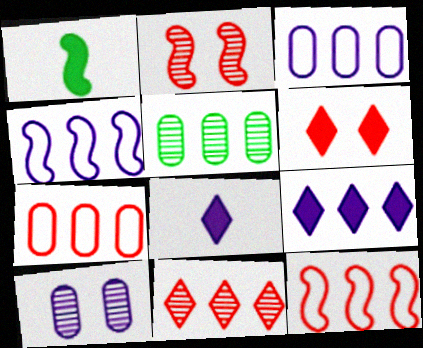[[1, 2, 4], 
[4, 8, 10], 
[5, 9, 12]]